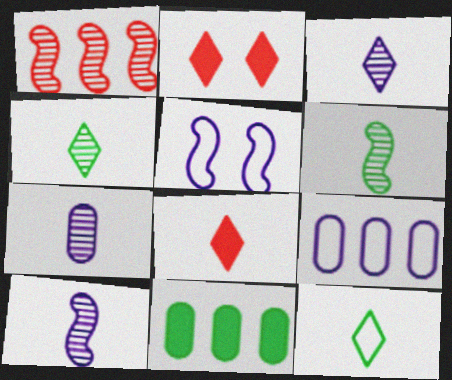[[2, 6, 9], 
[3, 7, 10], 
[3, 8, 12]]